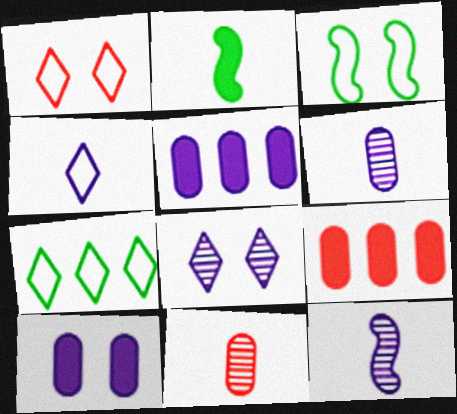[[1, 4, 7], 
[2, 4, 11]]